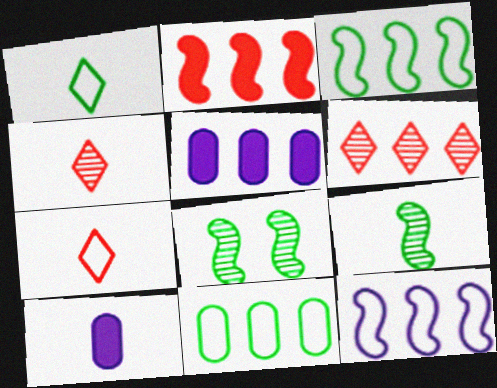[[3, 5, 6], 
[5, 7, 8], 
[7, 9, 10]]